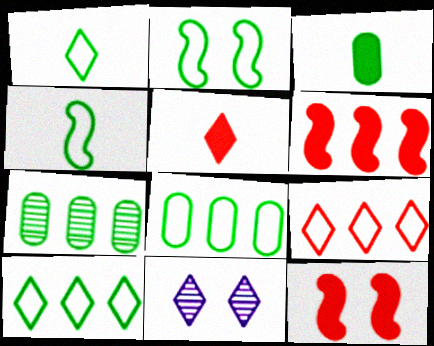[[1, 2, 8], 
[5, 10, 11]]